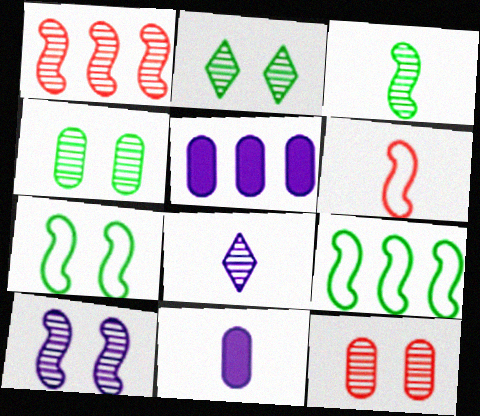[[1, 3, 10], 
[1, 4, 8], 
[2, 5, 6], 
[2, 10, 12]]